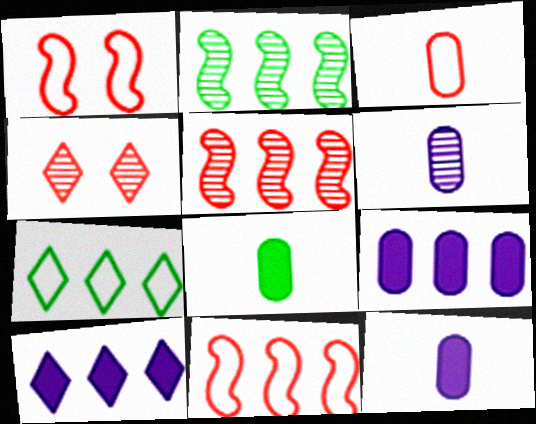[[2, 4, 6], 
[3, 6, 8], 
[5, 7, 9]]